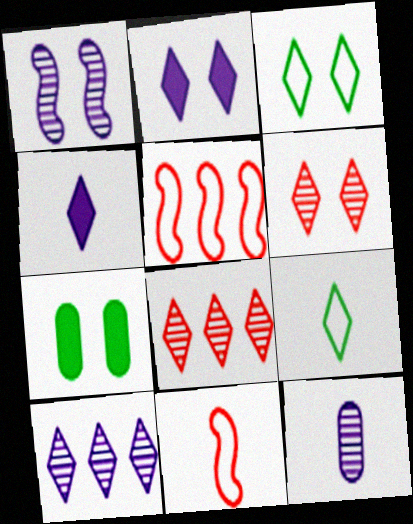[[1, 10, 12], 
[2, 3, 6], 
[2, 8, 9], 
[3, 4, 8], 
[7, 10, 11]]